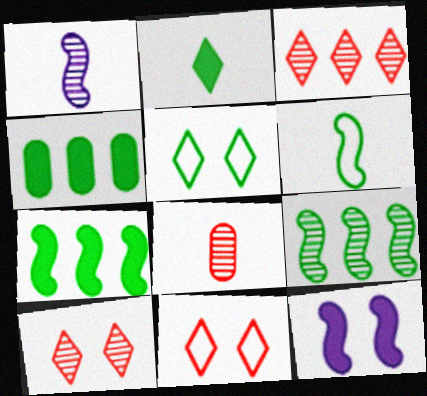[[1, 4, 11]]